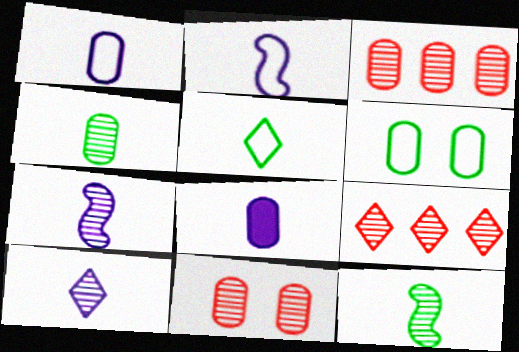[[2, 8, 10], 
[3, 6, 8]]